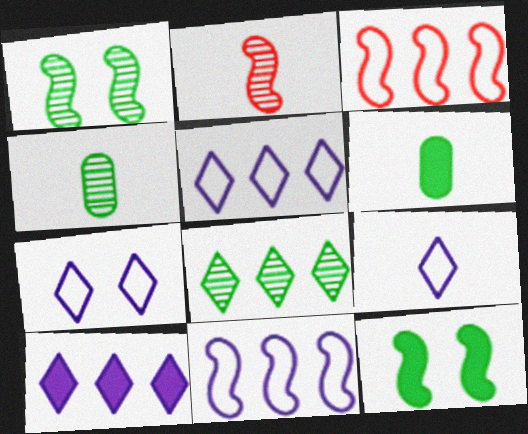[[1, 4, 8], 
[2, 6, 9], 
[2, 11, 12], 
[5, 7, 9]]